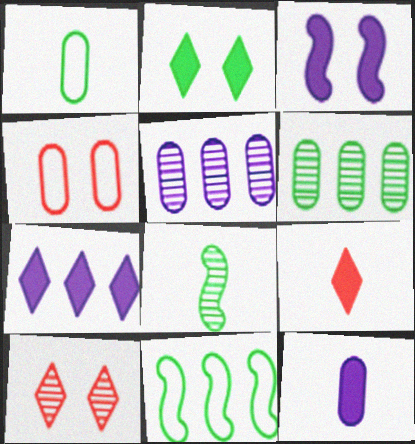[[2, 7, 9], 
[3, 7, 12], 
[4, 6, 12], 
[4, 7, 8], 
[5, 8, 10], 
[10, 11, 12]]